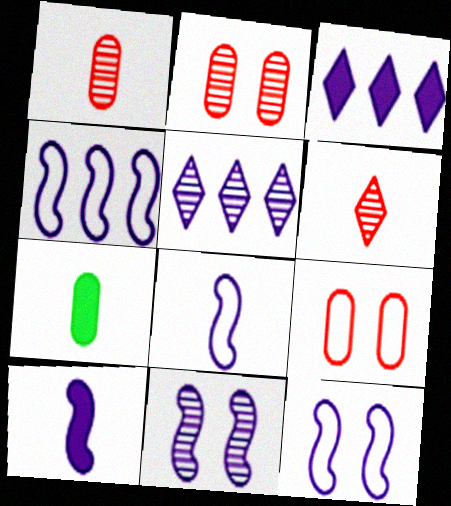[[4, 8, 12], 
[4, 10, 11], 
[6, 7, 8]]